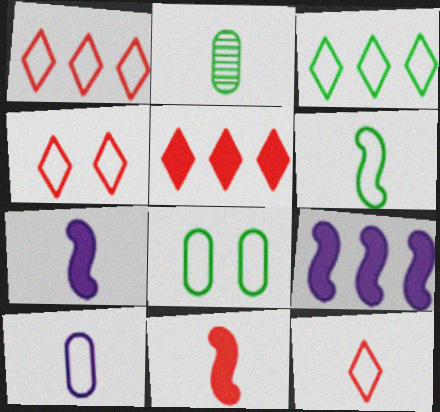[[1, 4, 12], 
[2, 4, 9], 
[2, 7, 12], 
[3, 6, 8], 
[6, 10, 12]]